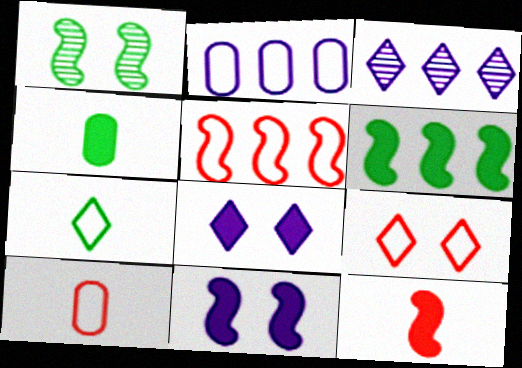[[5, 9, 10], 
[6, 11, 12]]